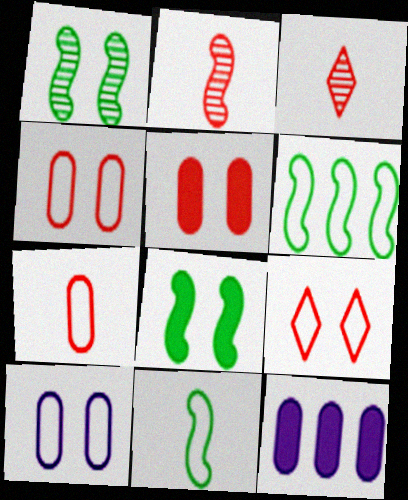[]